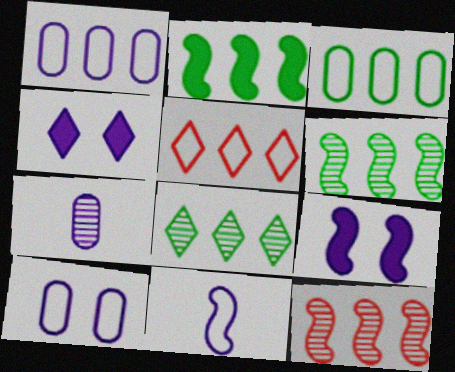[[2, 3, 8]]